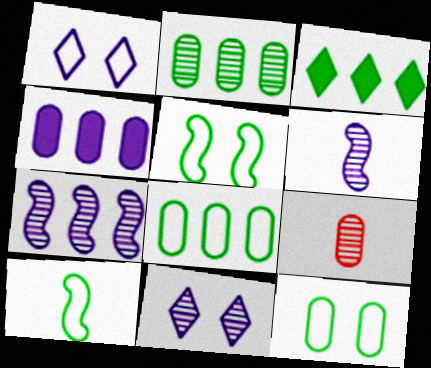[[1, 4, 6], 
[4, 9, 12]]